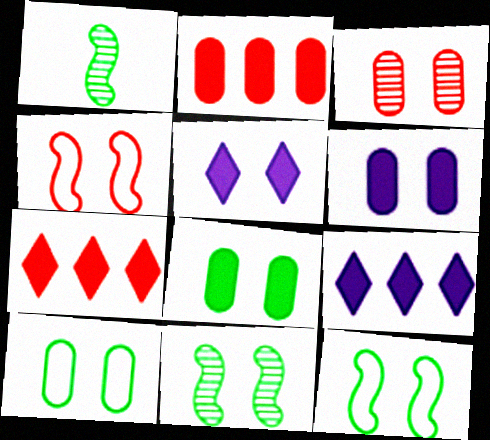[[3, 5, 12], 
[3, 6, 10]]